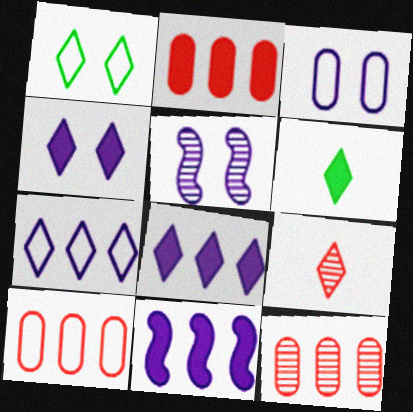[[1, 8, 9], 
[2, 10, 12], 
[3, 4, 5], 
[5, 6, 10]]